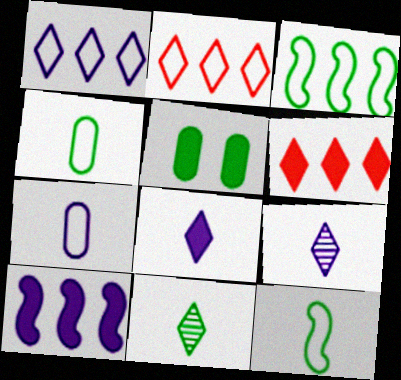[[3, 5, 11]]